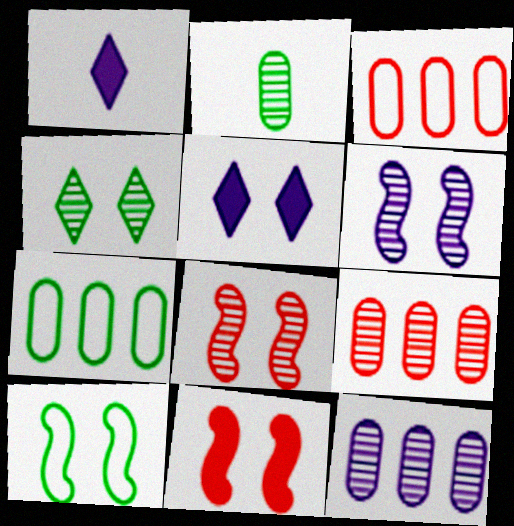[[1, 7, 8], 
[1, 9, 10], 
[6, 10, 11]]